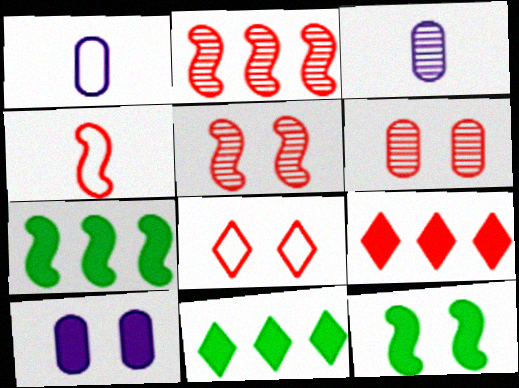[[1, 5, 11], 
[3, 7, 8], 
[4, 6, 9]]